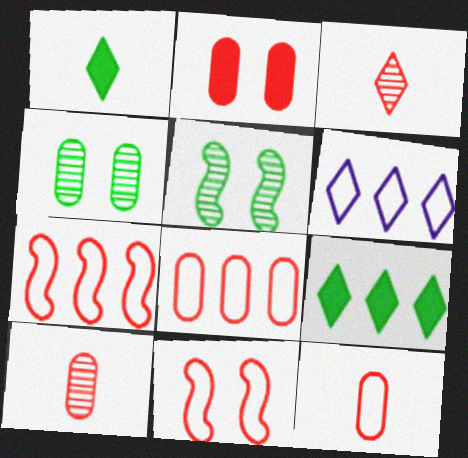[[2, 3, 7], 
[2, 8, 10]]